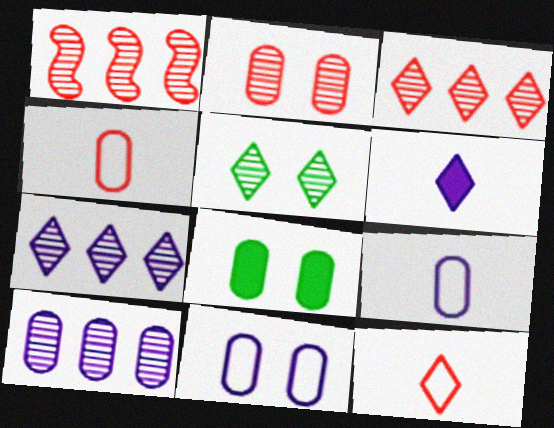[[2, 8, 11], 
[4, 8, 10]]